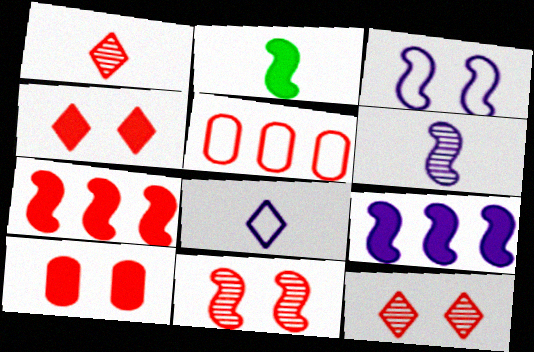[[3, 6, 9]]